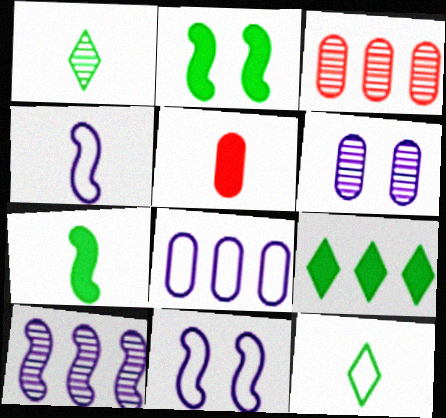[[1, 4, 5]]